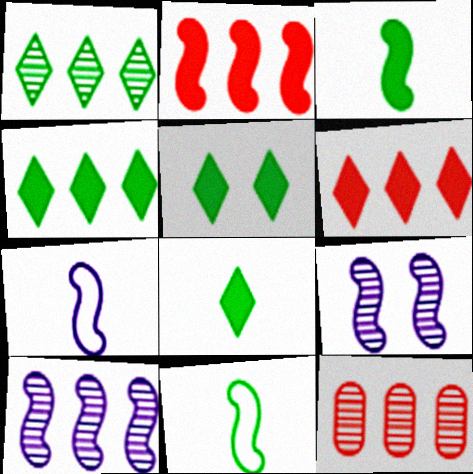[[1, 10, 12], 
[2, 9, 11], 
[4, 5, 8], 
[5, 7, 12]]